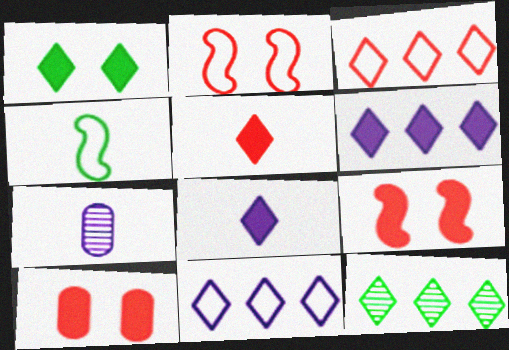[[1, 5, 6], 
[3, 6, 12], 
[4, 5, 7]]